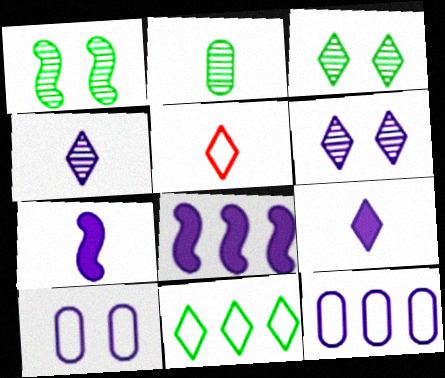[[2, 5, 7], 
[4, 8, 10], 
[6, 7, 12]]